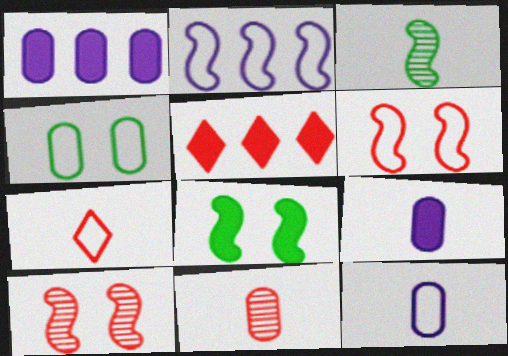[[1, 4, 11], 
[2, 4, 7], 
[3, 7, 9], 
[5, 6, 11], 
[5, 8, 9]]